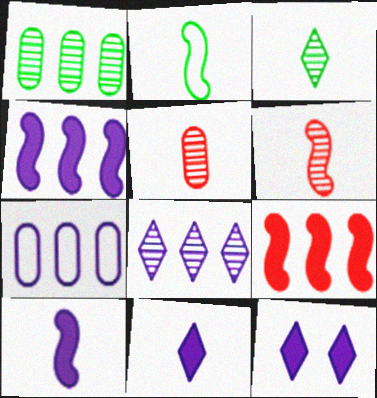[[2, 5, 11], 
[2, 6, 10], 
[4, 7, 8]]